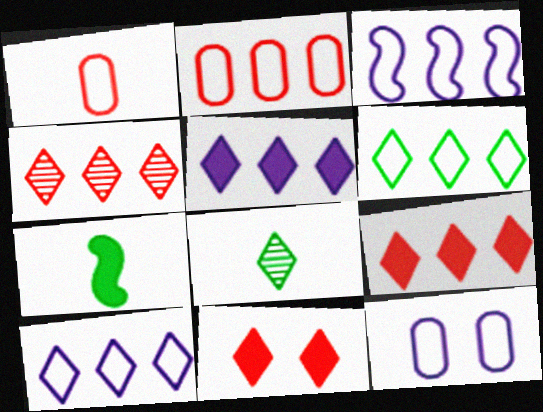[[2, 3, 6], 
[4, 5, 6], 
[4, 7, 12], 
[8, 10, 11]]